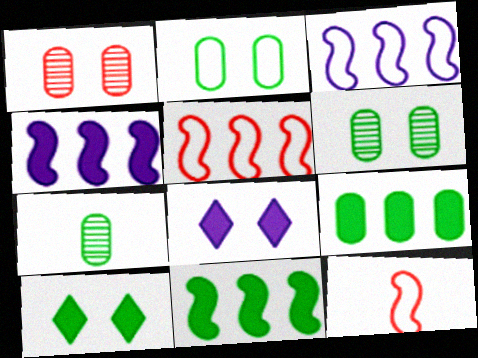[[2, 7, 9], 
[5, 7, 8]]